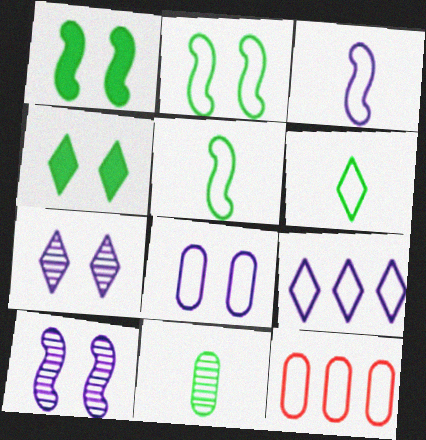[[3, 8, 9]]